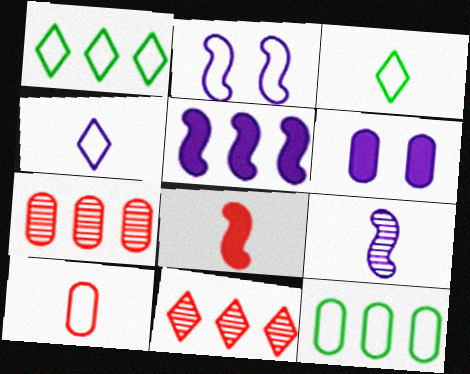[[1, 2, 10], 
[1, 5, 7], 
[2, 5, 9], 
[5, 11, 12]]